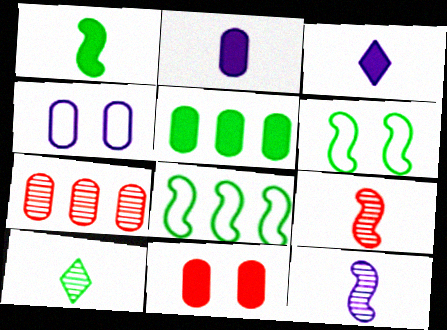[[2, 5, 11], 
[3, 6, 7], 
[5, 6, 10]]